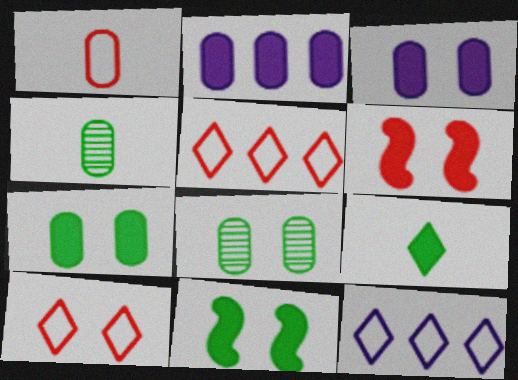[[1, 2, 8], 
[2, 6, 9], 
[4, 6, 12]]